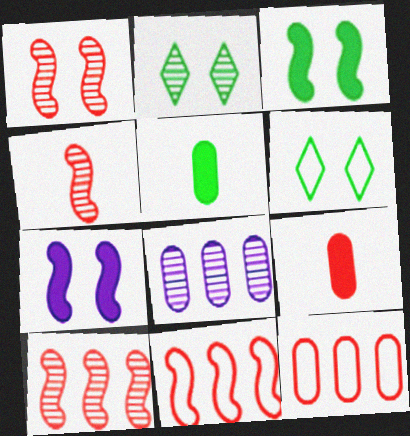[[1, 4, 10], 
[2, 4, 8]]